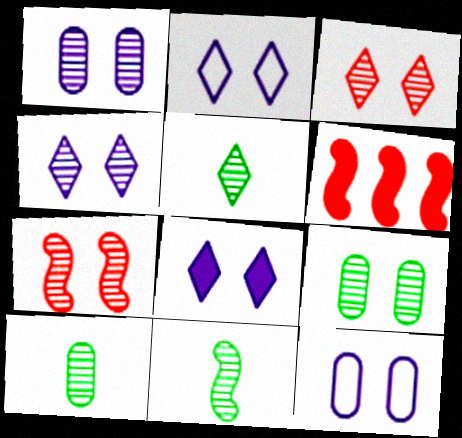[[2, 4, 8], 
[2, 6, 10], 
[4, 7, 9], 
[5, 6, 12], 
[5, 10, 11]]